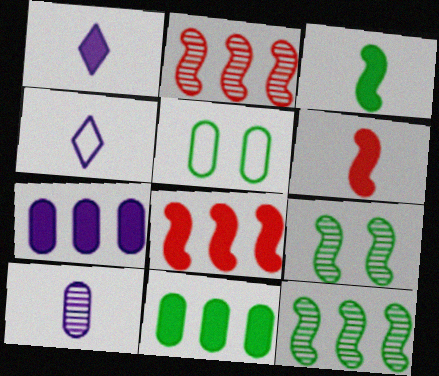[[1, 2, 5]]